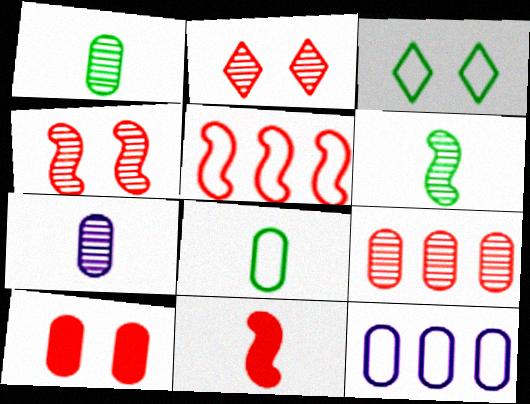[[1, 10, 12], 
[4, 5, 11]]